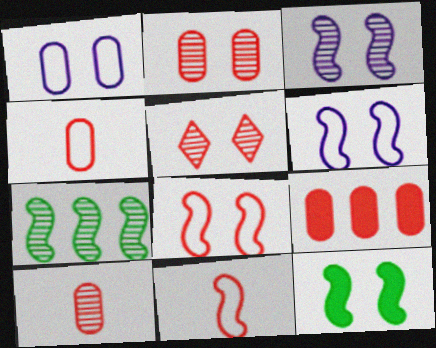[[1, 5, 12], 
[2, 4, 9], 
[3, 8, 12], 
[5, 9, 11]]